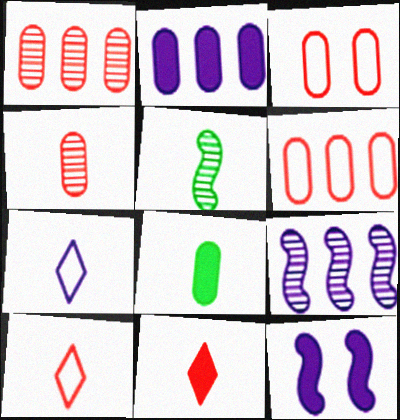[]